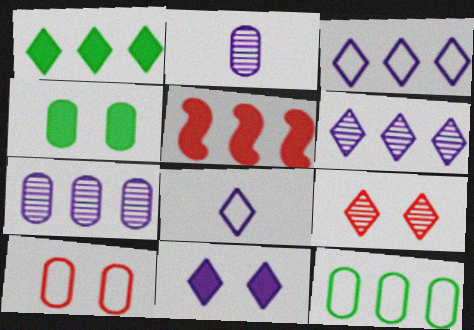[[1, 8, 9], 
[5, 6, 12], 
[6, 8, 11]]